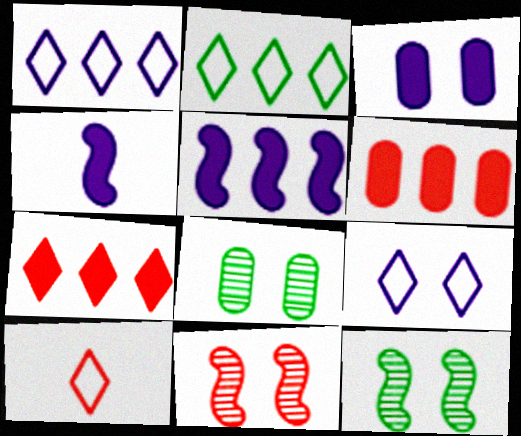[[2, 9, 10], 
[5, 8, 10], 
[6, 10, 11]]